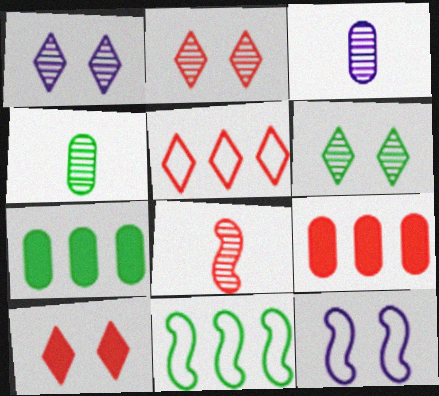[[1, 2, 6], 
[3, 10, 11]]